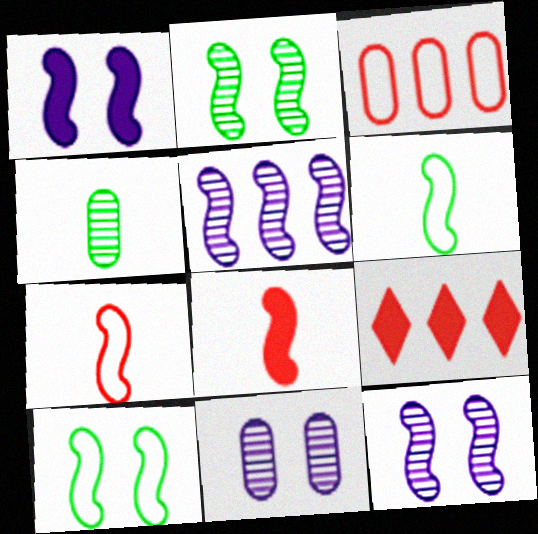[[5, 8, 10], 
[6, 9, 11]]